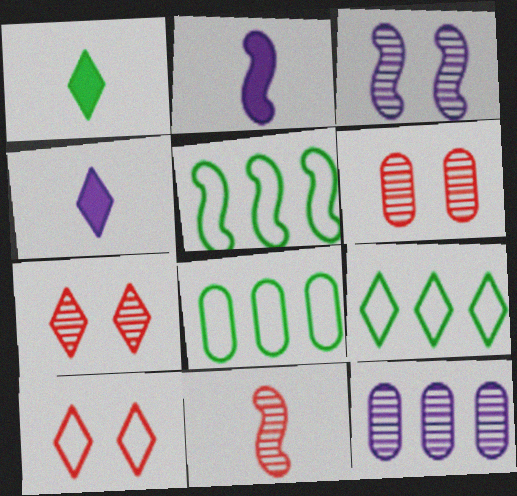[[2, 6, 9], 
[2, 7, 8], 
[4, 5, 6], 
[4, 7, 9], 
[5, 8, 9]]